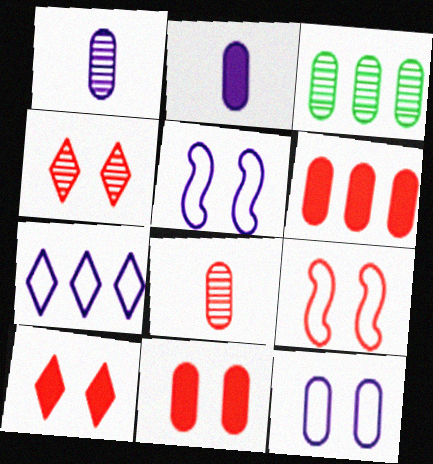[[4, 9, 11]]